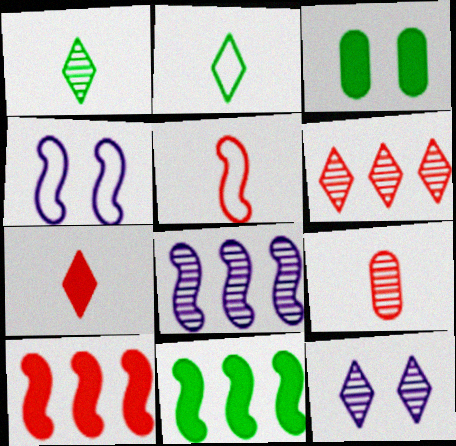[[1, 6, 12], 
[5, 7, 9]]